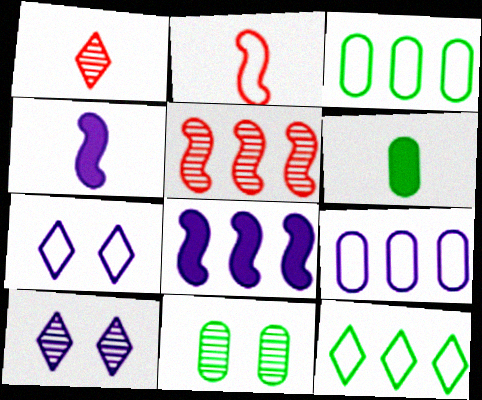[[2, 3, 7], 
[3, 6, 11], 
[4, 9, 10], 
[5, 6, 7]]